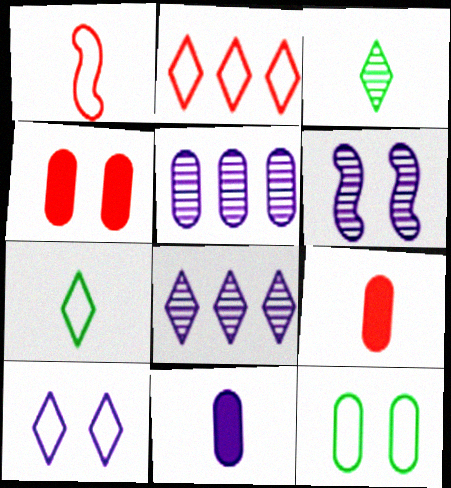[[1, 3, 11], 
[2, 7, 10], 
[5, 9, 12]]